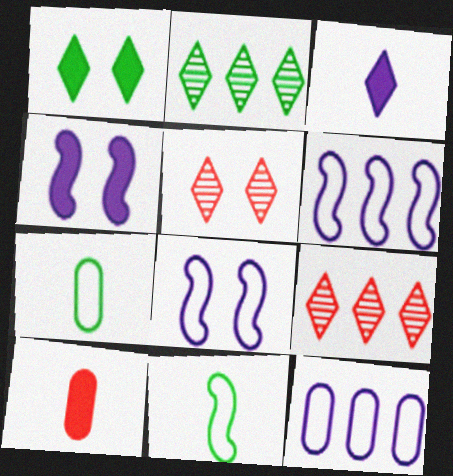[[2, 8, 10], 
[4, 7, 9]]